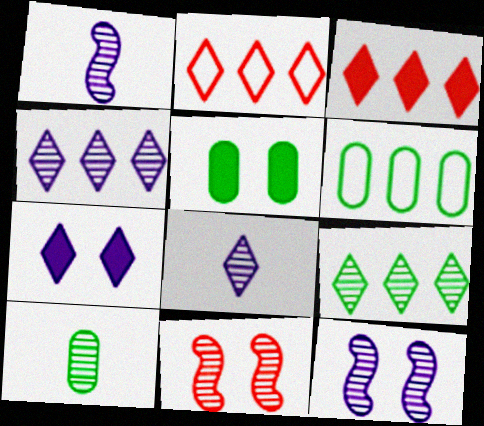[[1, 2, 5], 
[4, 10, 11], 
[5, 6, 10]]